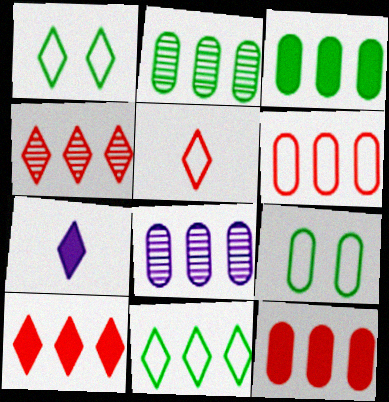[[1, 4, 7], 
[3, 6, 8]]